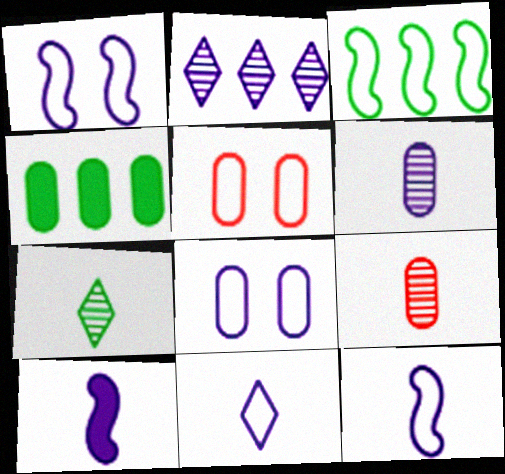[[2, 8, 10], 
[3, 5, 11], 
[4, 5, 6], 
[4, 8, 9], 
[6, 10, 11]]